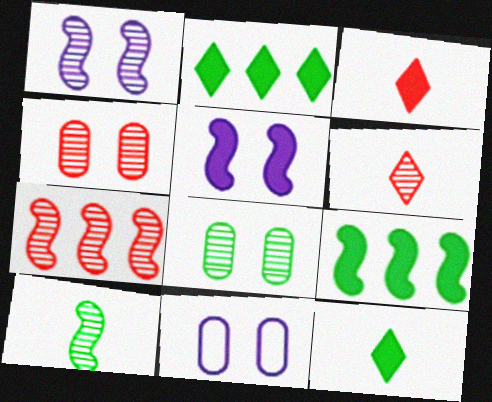[[1, 7, 10], 
[4, 6, 7], 
[6, 9, 11], 
[7, 11, 12]]